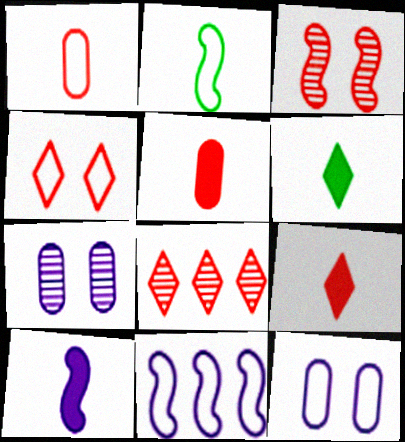[[4, 8, 9], 
[5, 6, 10]]